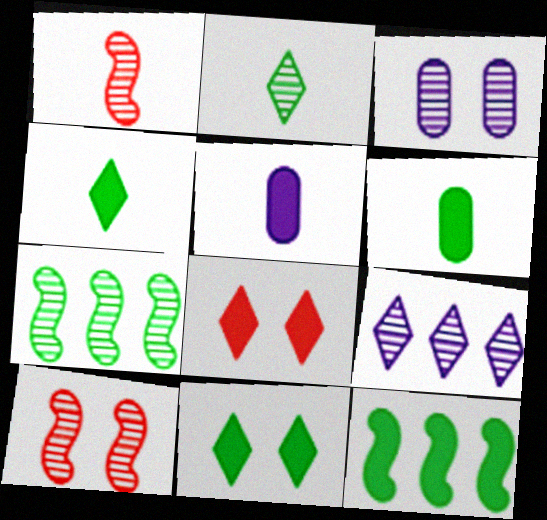[[5, 8, 12], 
[6, 11, 12]]